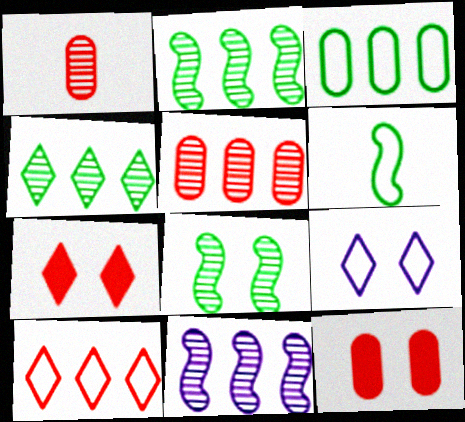[[4, 5, 11], 
[8, 9, 12]]